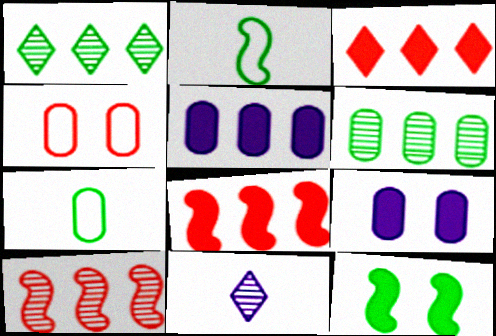[[1, 7, 12]]